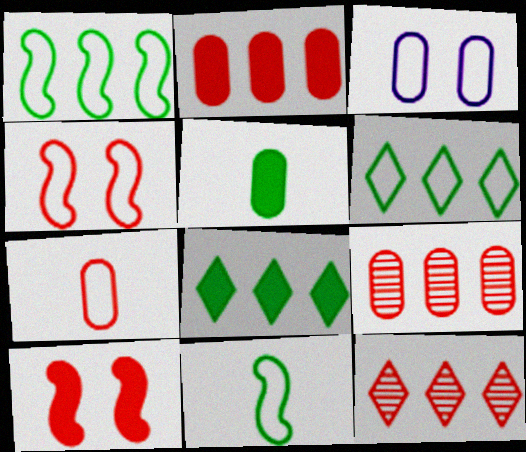[[3, 5, 9], 
[7, 10, 12]]